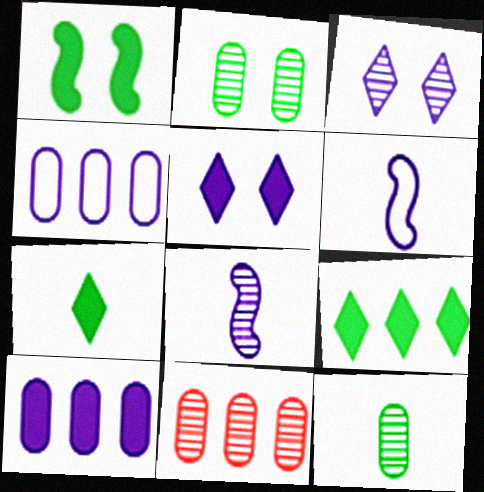[[3, 6, 10], 
[4, 5, 8]]